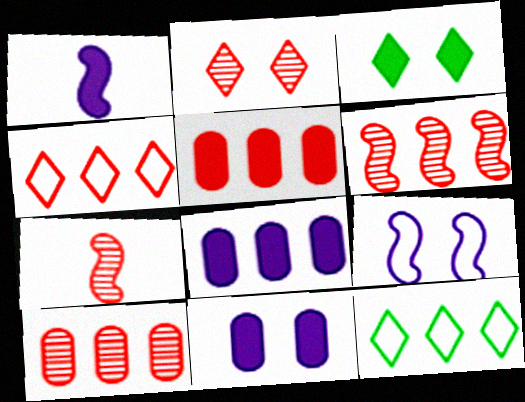[[1, 3, 5], 
[2, 7, 10], 
[4, 5, 6], 
[6, 8, 12], 
[7, 11, 12]]